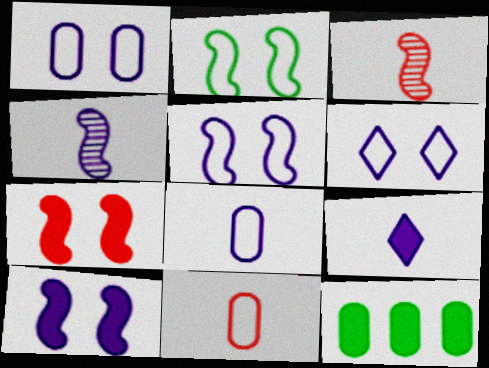[[1, 5, 6], 
[3, 6, 12], 
[4, 8, 9], 
[7, 9, 12]]